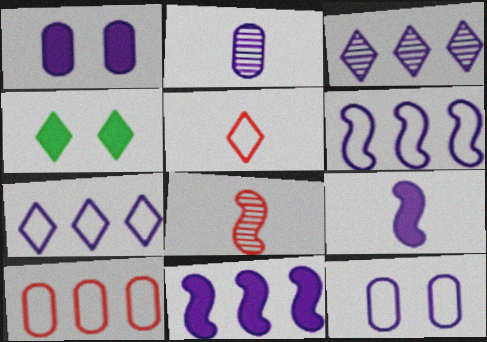[[3, 4, 5], 
[3, 9, 12]]